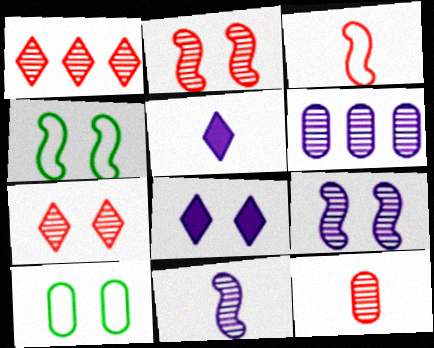[[1, 2, 12], 
[2, 8, 10]]